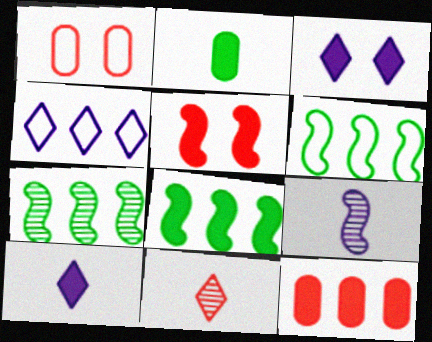[[1, 7, 10], 
[4, 7, 12], 
[5, 6, 9], 
[6, 7, 8]]